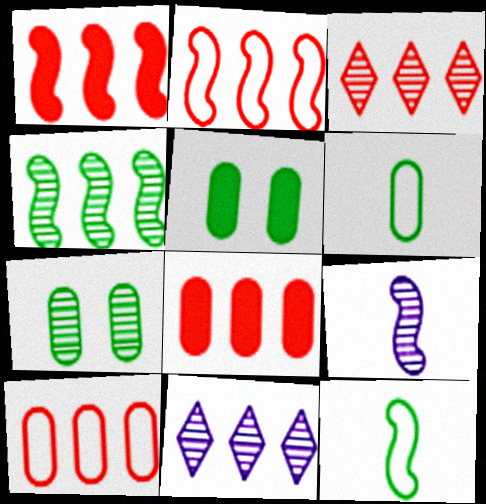[[1, 3, 10], 
[2, 3, 8], 
[3, 7, 9]]